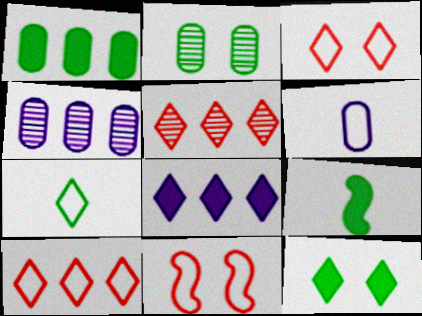[[1, 9, 12], 
[3, 4, 9]]